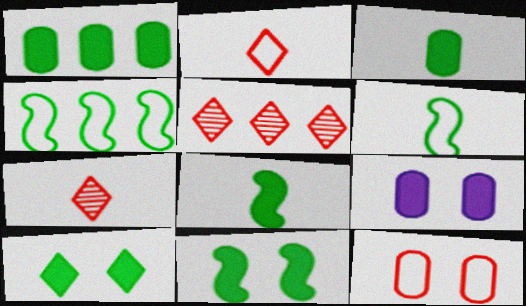[[1, 8, 10], 
[4, 7, 9], 
[5, 6, 9]]